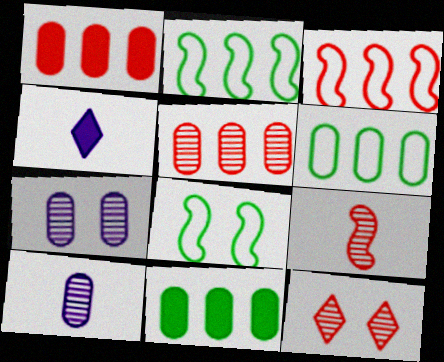[[4, 5, 8], 
[5, 9, 12]]